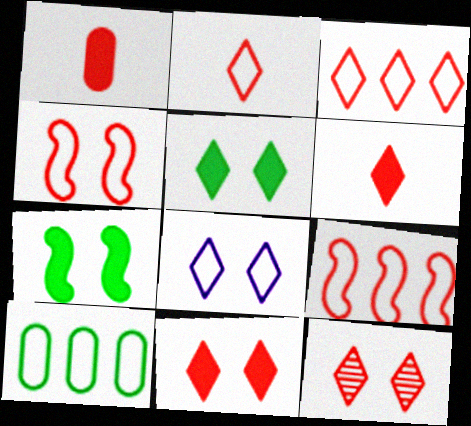[[1, 9, 12], 
[3, 6, 12], 
[5, 8, 12]]